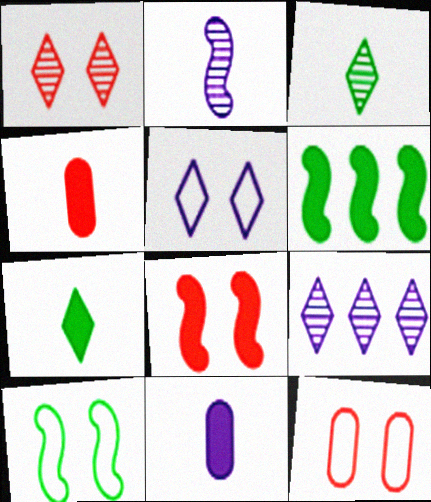[[1, 3, 9], 
[1, 8, 12], 
[4, 9, 10], 
[5, 10, 12]]